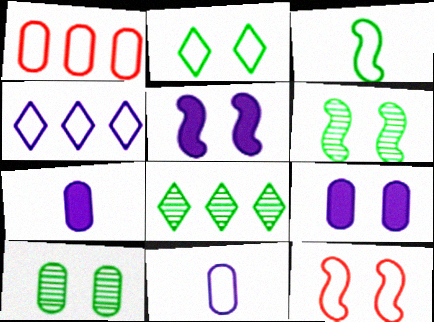[[1, 7, 10], 
[5, 6, 12], 
[7, 8, 12]]